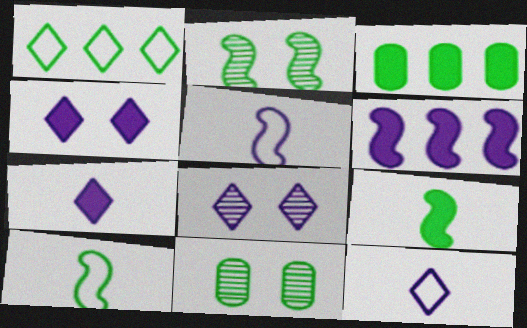[[1, 9, 11]]